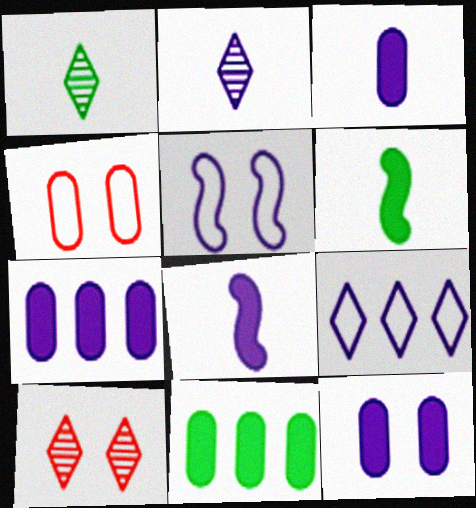[[2, 5, 7], 
[3, 7, 12]]